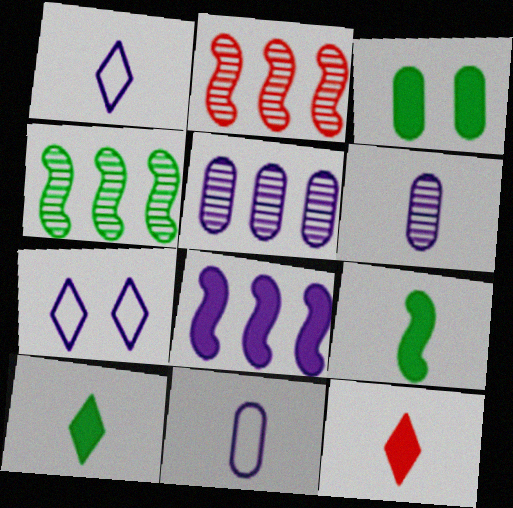[[1, 2, 3], 
[3, 8, 12], 
[6, 7, 8]]